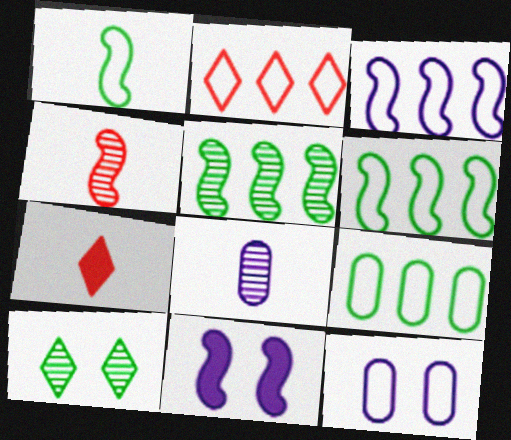[[1, 2, 12], 
[1, 7, 8], 
[2, 3, 9], 
[4, 6, 11], 
[5, 7, 12]]